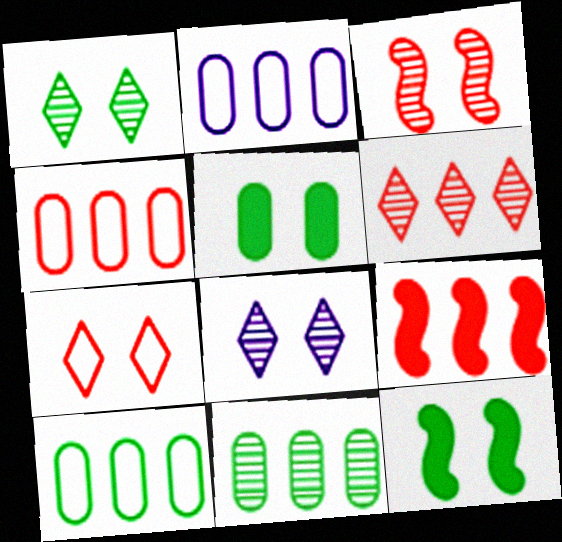[[2, 4, 10], 
[4, 6, 9]]